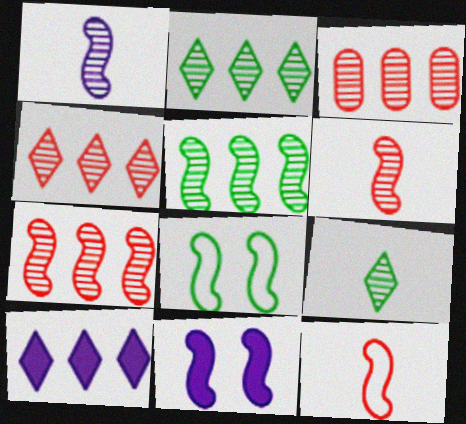[[3, 4, 7], 
[5, 11, 12]]